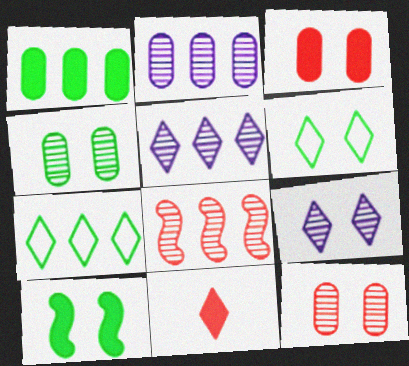[[4, 6, 10], 
[5, 6, 11], 
[7, 9, 11]]